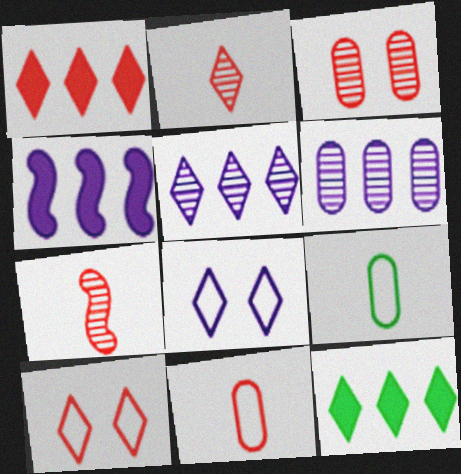[[1, 2, 10], 
[2, 8, 12]]